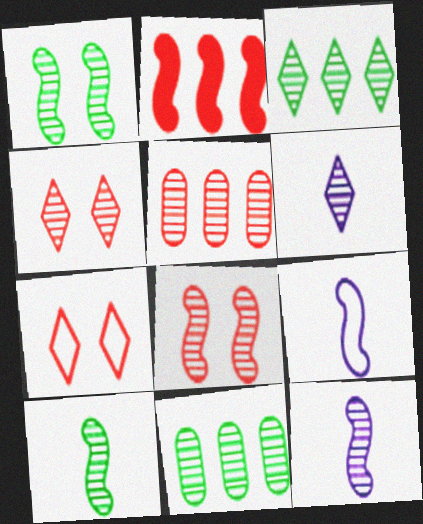[[1, 2, 9], 
[1, 5, 6], 
[3, 4, 6], 
[4, 11, 12], 
[6, 8, 11]]